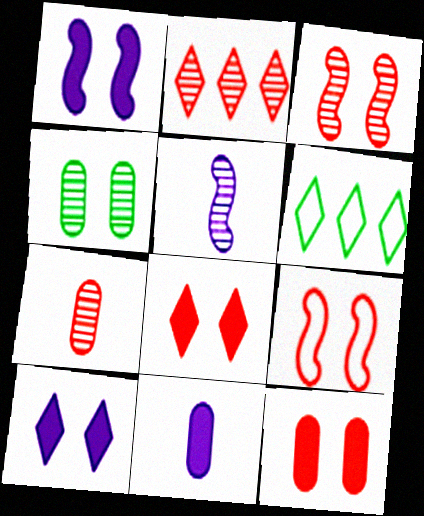[[1, 6, 7], 
[2, 3, 7], 
[2, 4, 5], 
[3, 6, 11], 
[4, 9, 10], 
[5, 6, 12]]